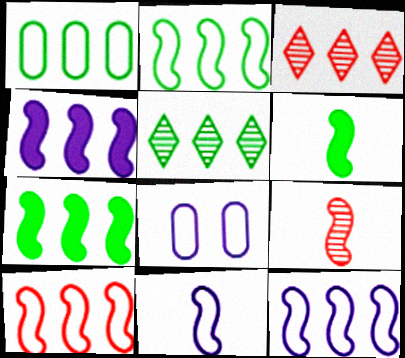[[1, 3, 4], 
[1, 5, 7], 
[2, 10, 12], 
[3, 6, 8], 
[6, 9, 11]]